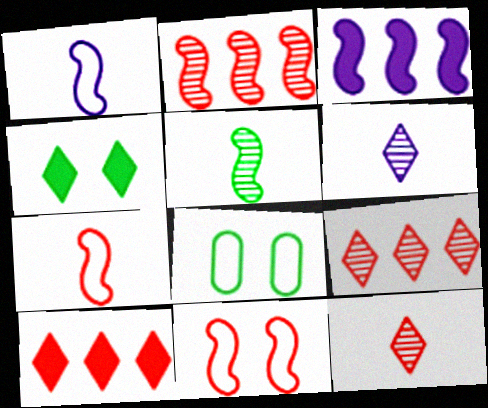[[3, 5, 11], 
[3, 8, 12]]